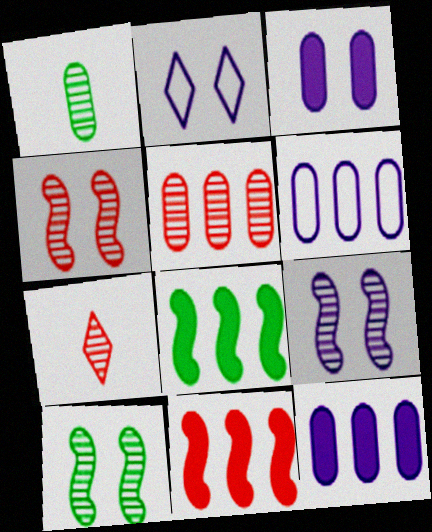[[1, 2, 11], 
[2, 3, 9], 
[4, 5, 7], 
[4, 9, 10]]